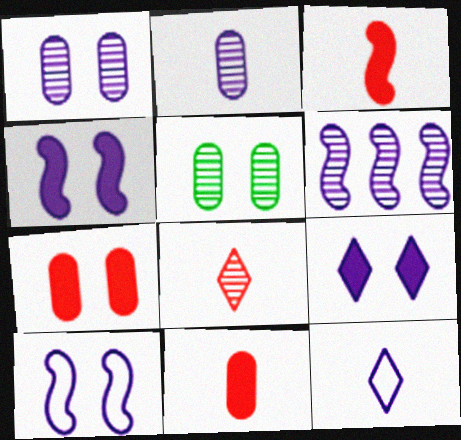[[1, 9, 10], 
[5, 6, 8]]